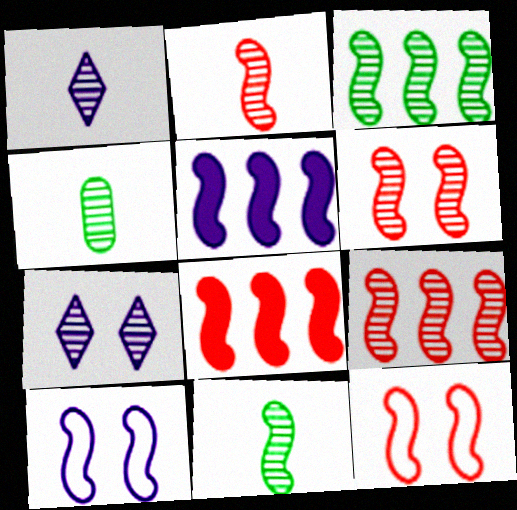[[1, 2, 4], 
[2, 6, 9], 
[2, 8, 12], 
[4, 7, 9], 
[5, 11, 12], 
[8, 10, 11]]